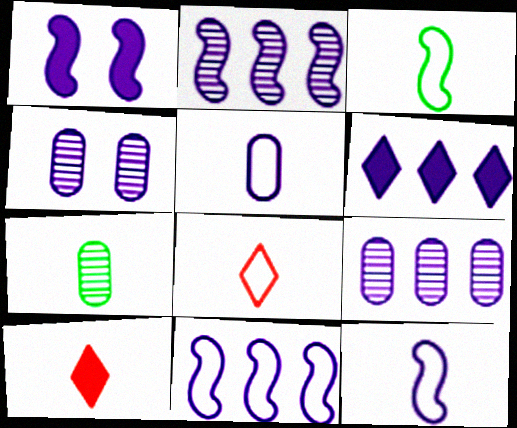[[1, 2, 12], 
[3, 5, 8], 
[4, 6, 12], 
[6, 9, 11], 
[7, 10, 12]]